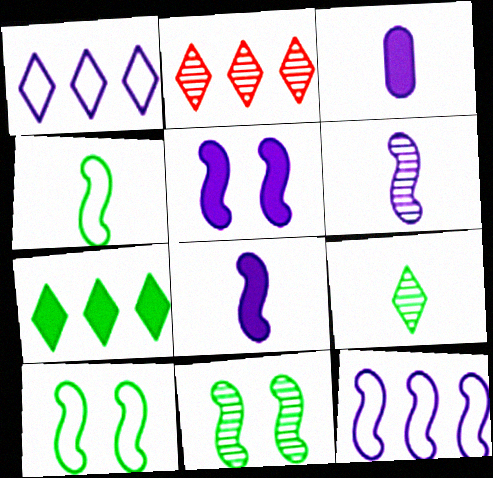[[1, 2, 7], 
[2, 3, 10], 
[5, 6, 12]]